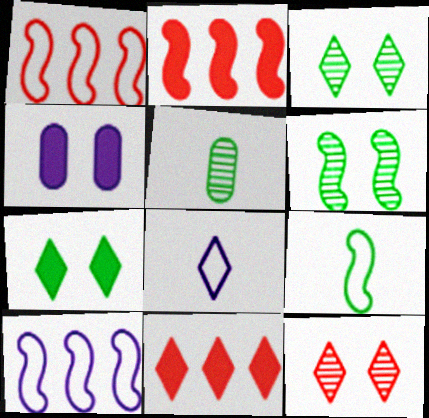[[3, 8, 11]]